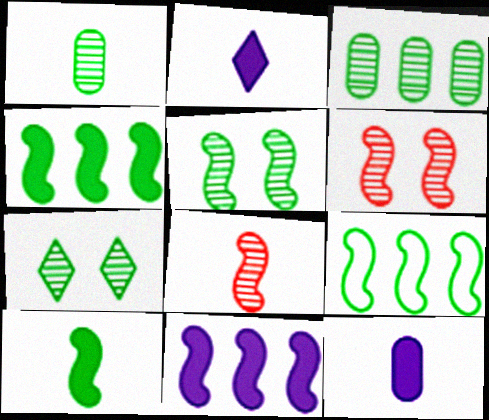[[5, 9, 10]]